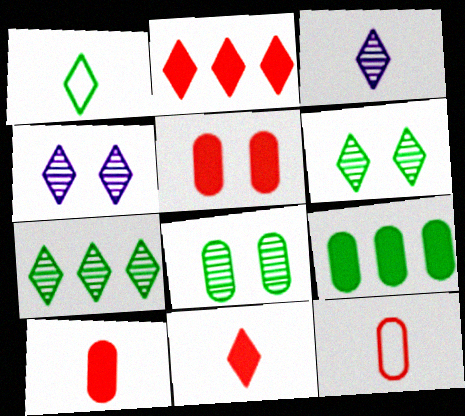[[1, 2, 4], 
[1, 3, 11]]